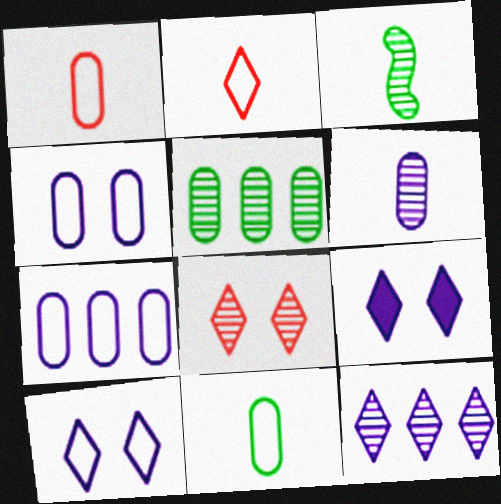[]